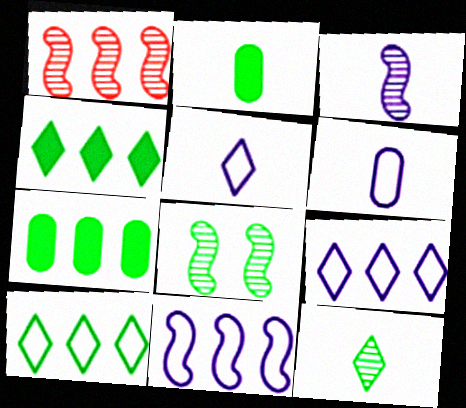[[1, 3, 8], 
[1, 7, 9], 
[2, 8, 10]]